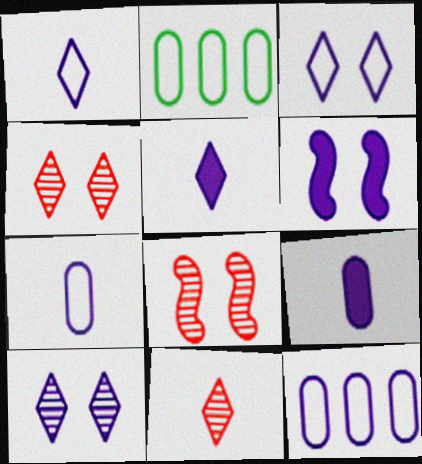[[2, 5, 8], 
[2, 6, 11]]